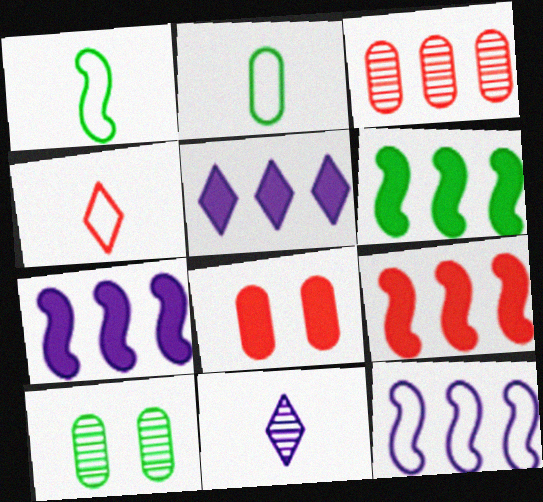[[4, 7, 10], 
[6, 7, 9]]